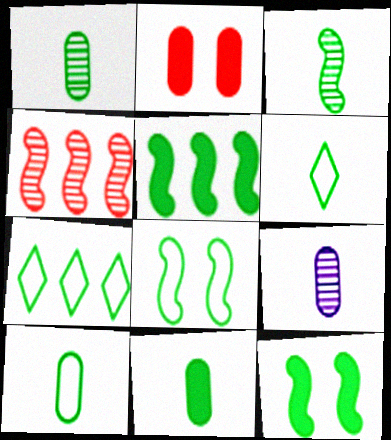[[1, 7, 12], 
[1, 10, 11], 
[3, 5, 8], 
[3, 6, 11], 
[7, 8, 10]]